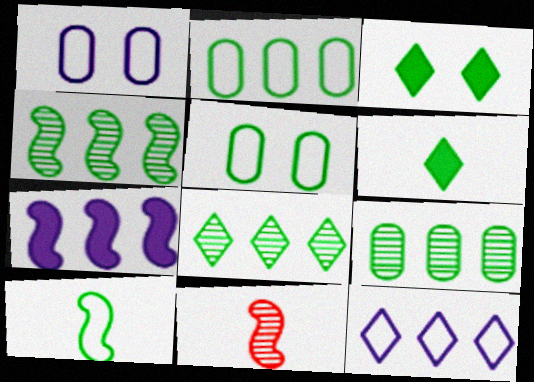[[3, 9, 10], 
[4, 5, 6], 
[4, 8, 9]]